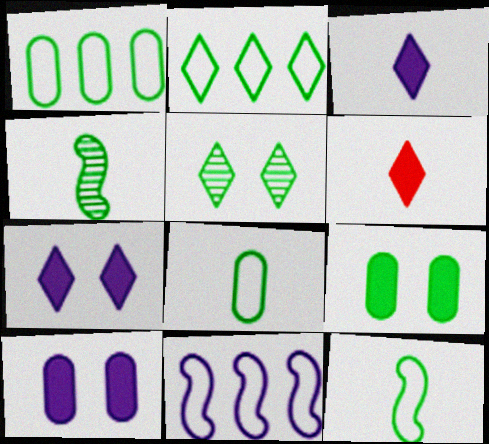[[2, 4, 9]]